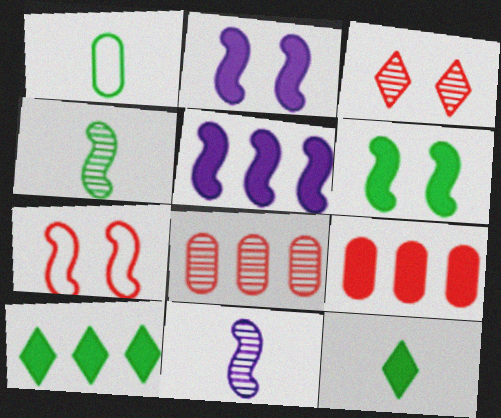[[1, 3, 5], 
[1, 4, 12], 
[2, 9, 12], 
[4, 5, 7], 
[5, 9, 10]]